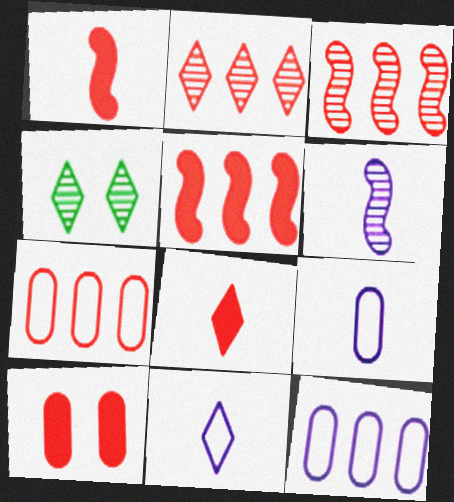[[1, 4, 12], 
[2, 5, 7], 
[4, 5, 9], 
[5, 8, 10]]